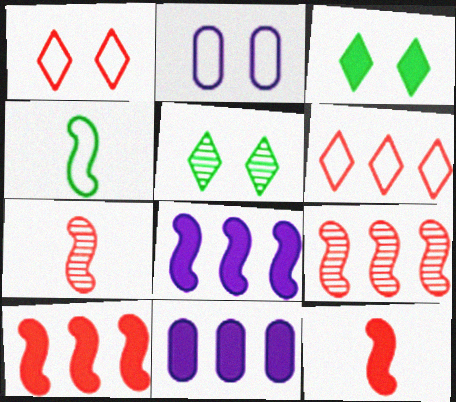[[2, 4, 6], 
[3, 11, 12]]